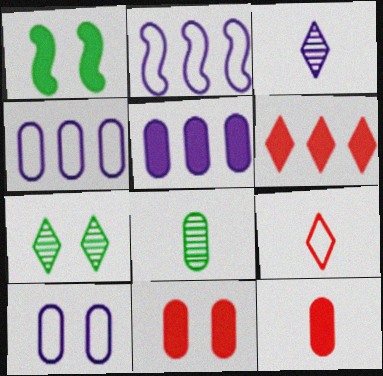[[2, 7, 12], 
[4, 8, 11]]